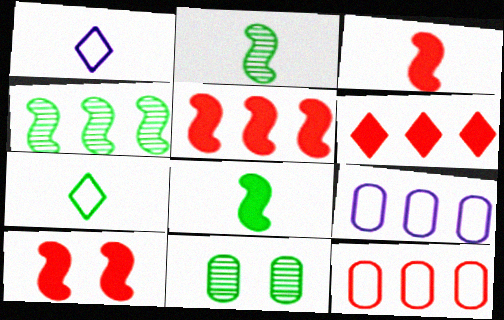[[1, 5, 11], 
[3, 5, 10], 
[4, 6, 9]]